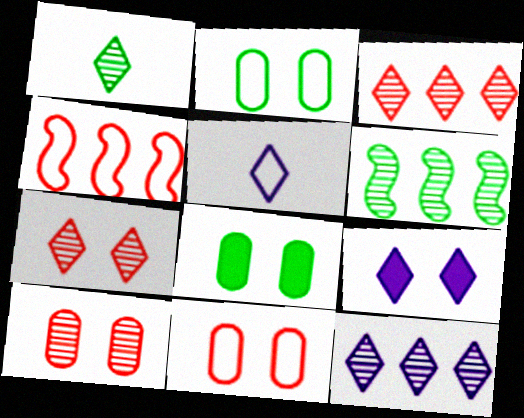[[1, 7, 12], 
[2, 4, 5], 
[5, 9, 12]]